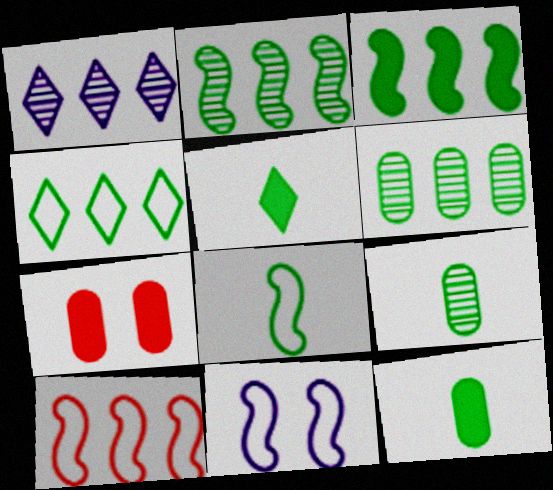[[1, 7, 8], 
[3, 4, 6], 
[5, 8, 9], 
[8, 10, 11]]